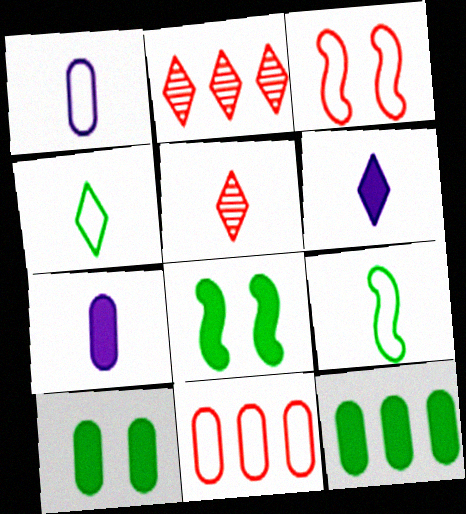[[1, 2, 8], 
[4, 5, 6], 
[5, 7, 9]]